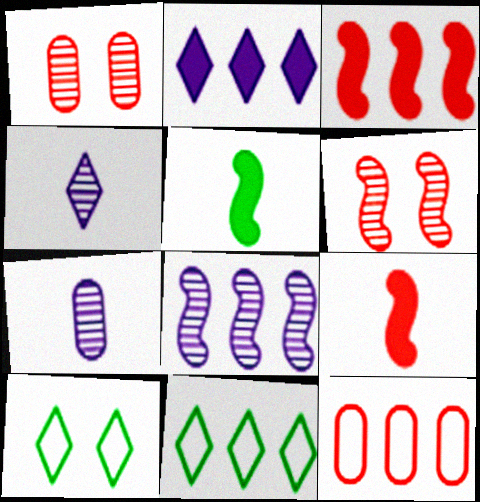[[3, 7, 10]]